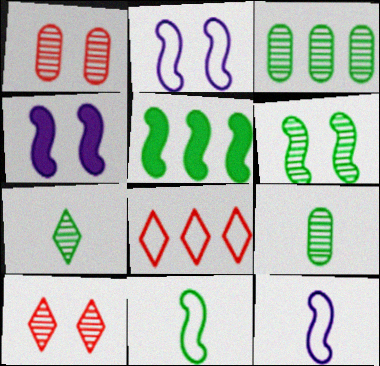[[3, 6, 7], 
[4, 8, 9], 
[5, 6, 11]]